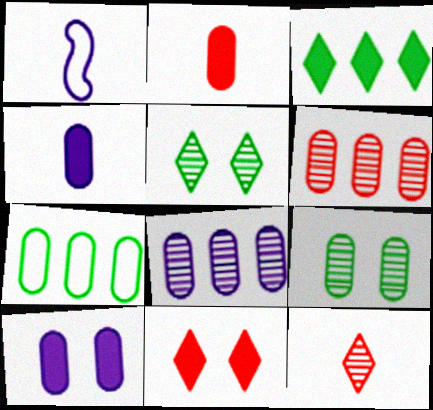[]